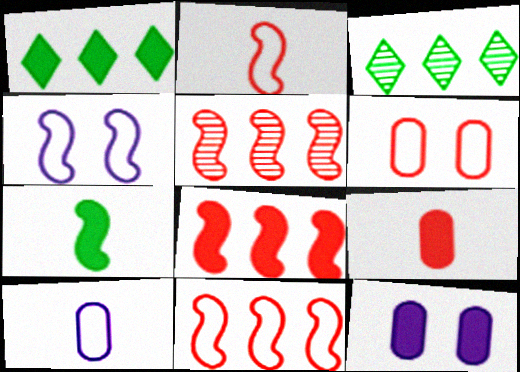[[2, 3, 12], 
[3, 4, 9], 
[4, 5, 7], 
[5, 8, 11]]